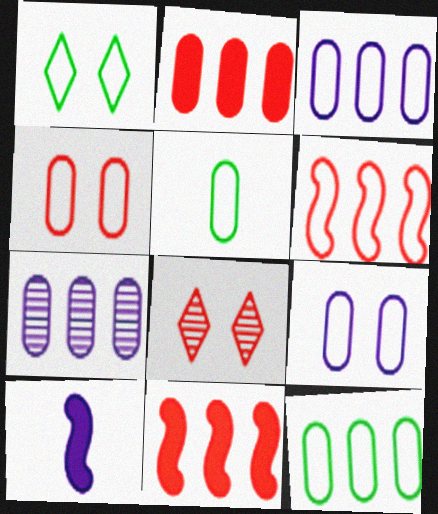[[2, 7, 12], 
[3, 4, 5], 
[8, 10, 12]]